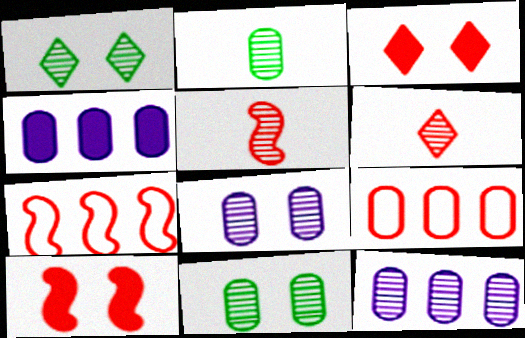[[1, 5, 12], 
[3, 5, 9], 
[5, 7, 10], 
[6, 9, 10]]